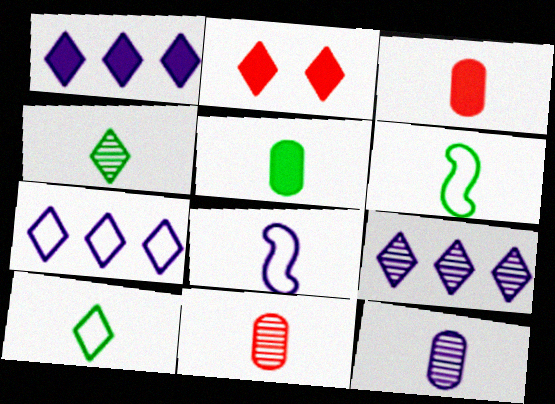[[1, 7, 9], 
[2, 4, 7], 
[2, 9, 10], 
[3, 4, 8], 
[4, 5, 6]]